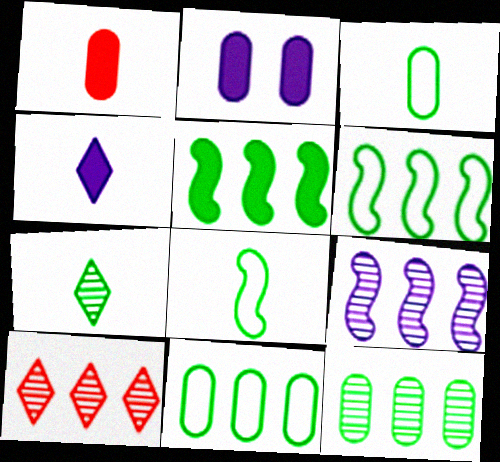[[2, 8, 10], 
[9, 10, 12]]